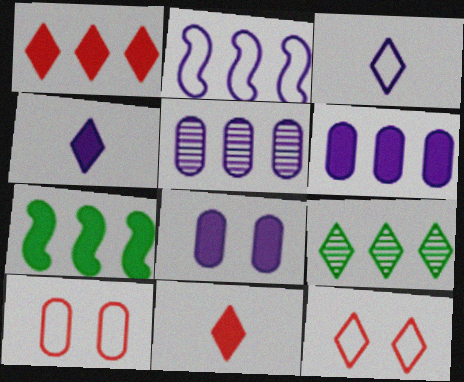[[1, 6, 7], 
[4, 9, 12], 
[7, 8, 11]]